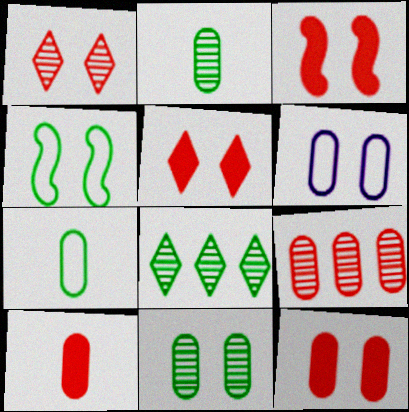[[3, 5, 12], 
[6, 11, 12]]